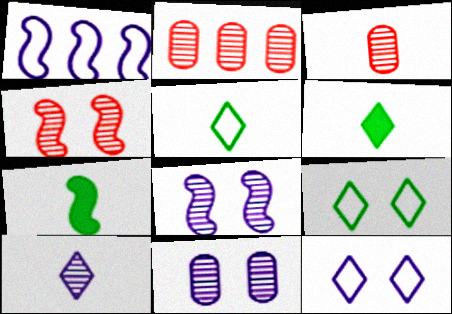[[1, 4, 7], 
[2, 7, 12]]